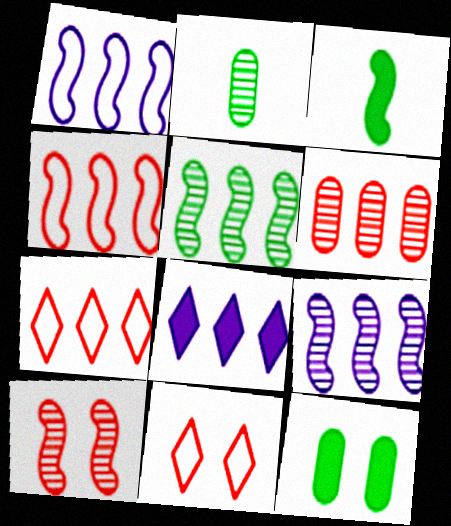[[1, 3, 10]]